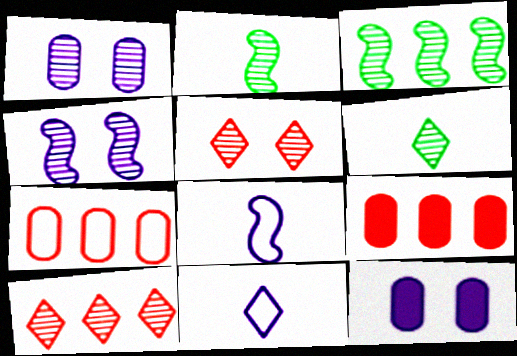[[1, 2, 10]]